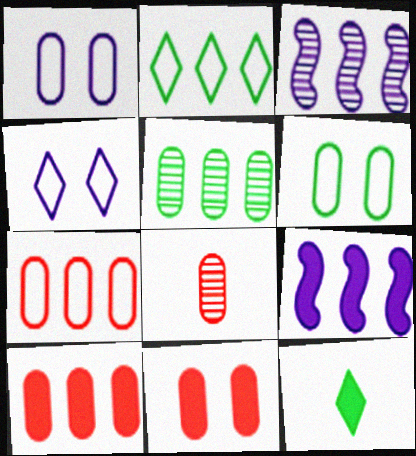[[2, 3, 10], 
[7, 8, 11], 
[9, 11, 12]]